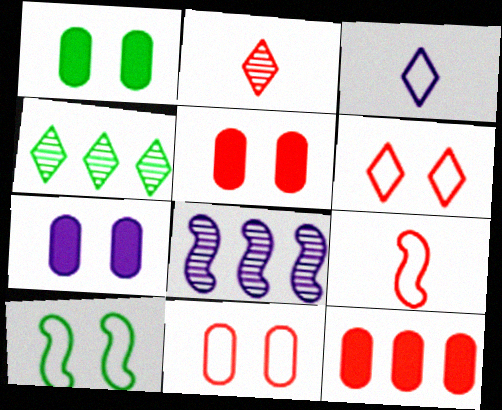[[1, 5, 7], 
[3, 7, 8], 
[4, 7, 9]]